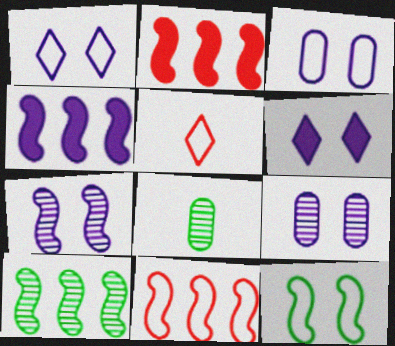[[1, 2, 8], 
[3, 6, 7], 
[4, 10, 11], 
[6, 8, 11]]